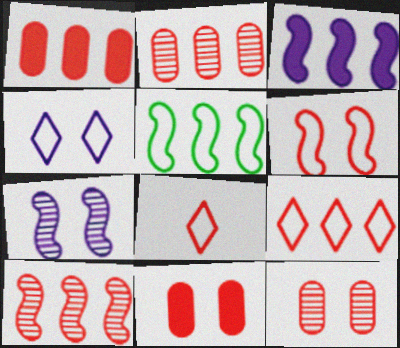[[1, 9, 10], 
[3, 5, 10], 
[8, 10, 11]]